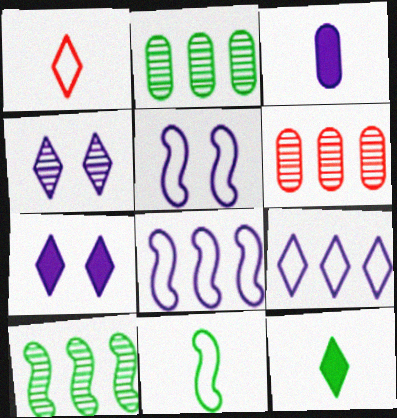[[3, 4, 8], 
[5, 6, 12], 
[6, 7, 11]]